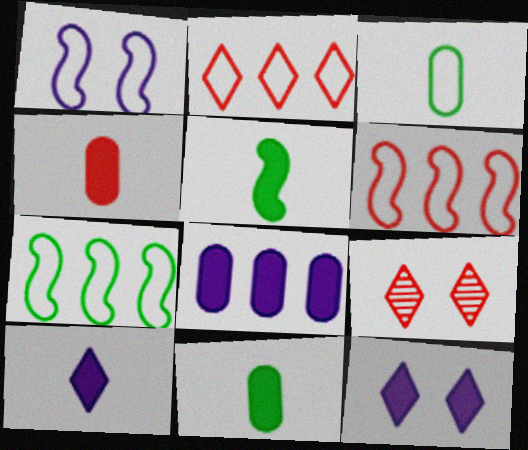[[1, 2, 3], 
[4, 5, 10], 
[4, 6, 9]]